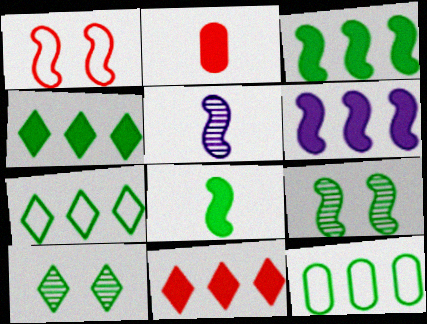[[1, 3, 5], 
[8, 10, 12]]